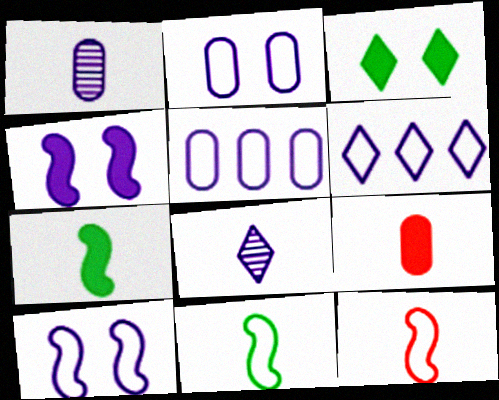[[1, 4, 6], 
[4, 5, 8], 
[8, 9, 11]]